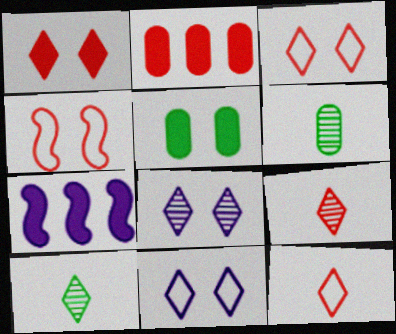[[2, 4, 9], 
[3, 6, 7], 
[4, 5, 8]]